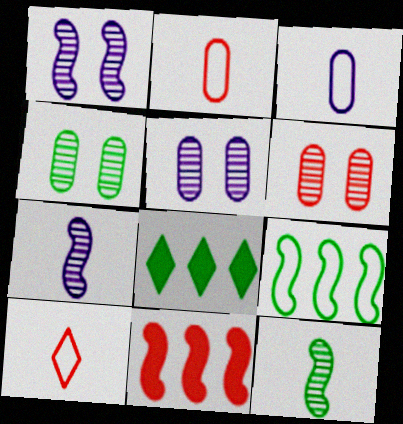[[1, 2, 8], 
[4, 5, 6], 
[6, 10, 11]]